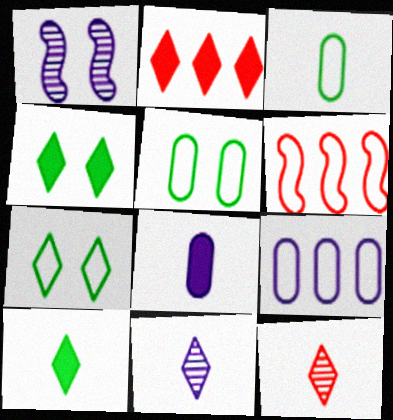[[1, 2, 3], 
[2, 7, 11]]